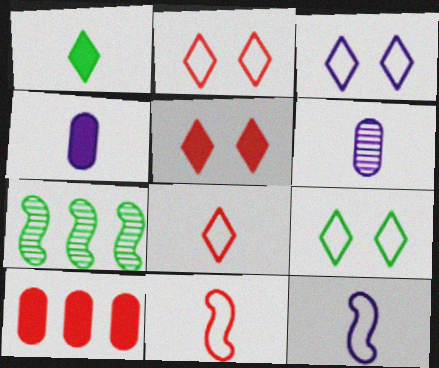[[1, 6, 11], 
[2, 3, 9], 
[2, 4, 7]]